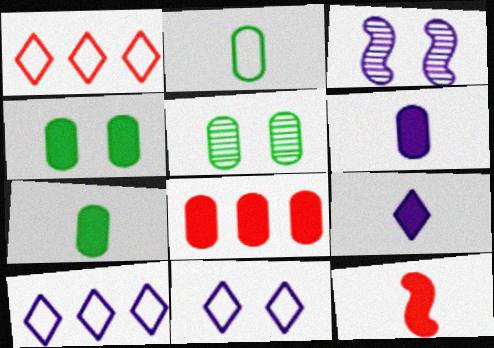[[1, 3, 7], 
[3, 6, 10], 
[4, 6, 8], 
[5, 10, 12], 
[7, 9, 12]]